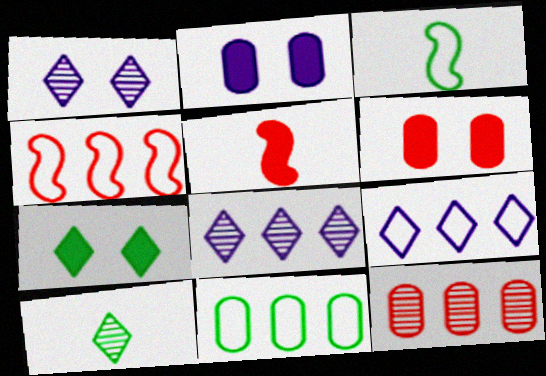[[1, 5, 11], 
[2, 4, 10], 
[3, 6, 8], 
[4, 9, 11]]